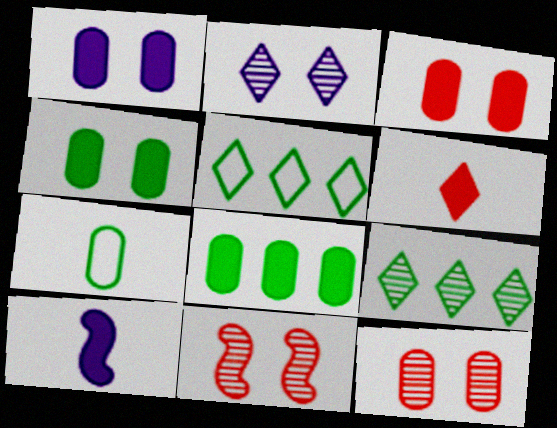[[1, 3, 4], 
[2, 5, 6], 
[5, 10, 12]]